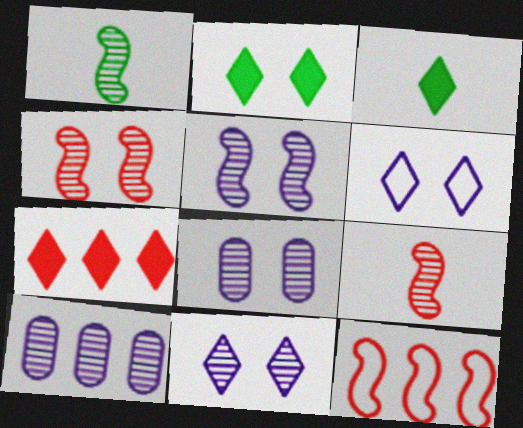[[3, 8, 12], 
[5, 8, 11]]